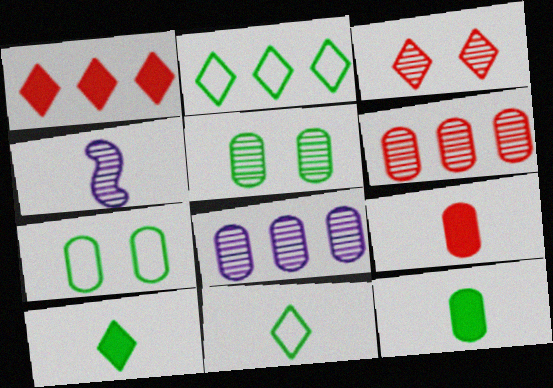[[1, 4, 7], 
[4, 9, 11], 
[7, 8, 9]]